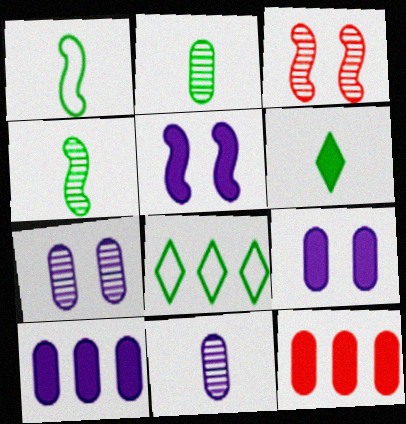[[1, 2, 6], 
[5, 6, 12]]